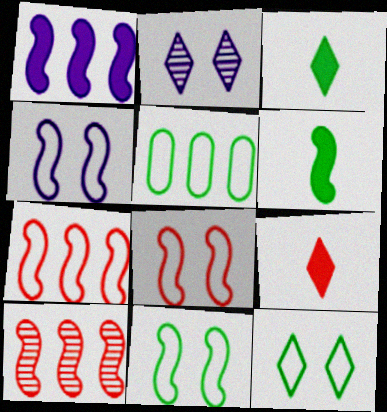[[4, 6, 10], 
[4, 8, 11]]